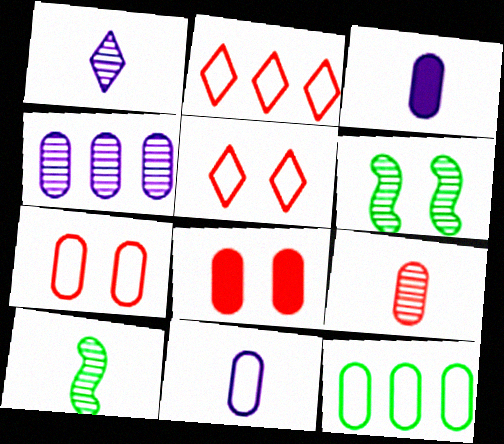[[1, 9, 10], 
[2, 3, 6], 
[7, 11, 12]]